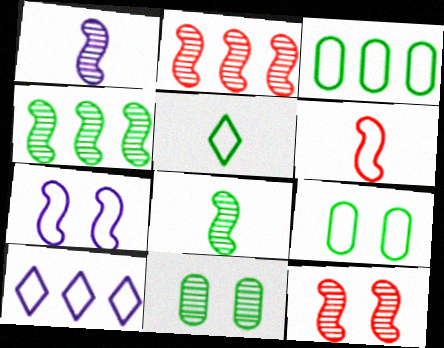[[1, 4, 12], 
[6, 9, 10]]